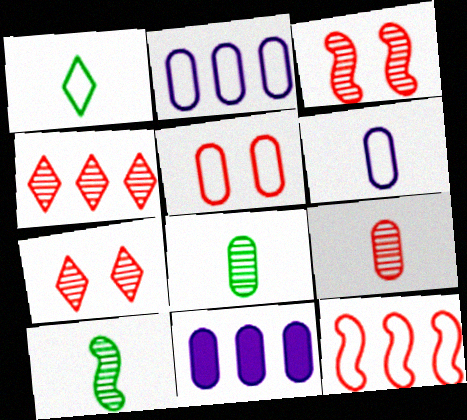[[1, 3, 11], 
[3, 4, 9], 
[5, 8, 11]]